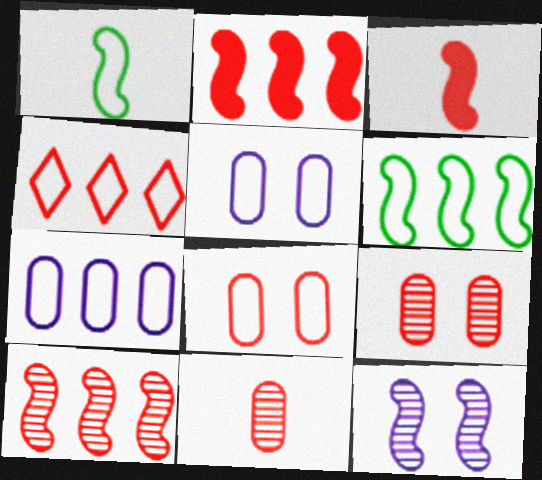[[1, 2, 12], 
[1, 4, 5], 
[3, 4, 9], 
[3, 6, 12], 
[4, 6, 7]]